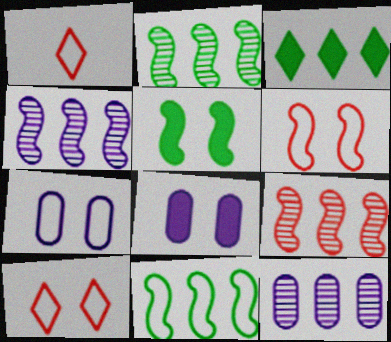[[1, 2, 8], 
[1, 5, 12], 
[1, 7, 11], 
[2, 4, 9]]